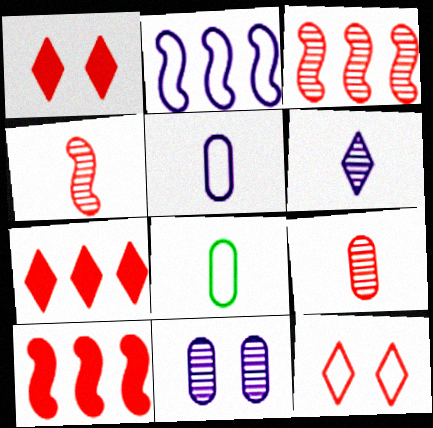[[2, 8, 12], 
[9, 10, 12]]